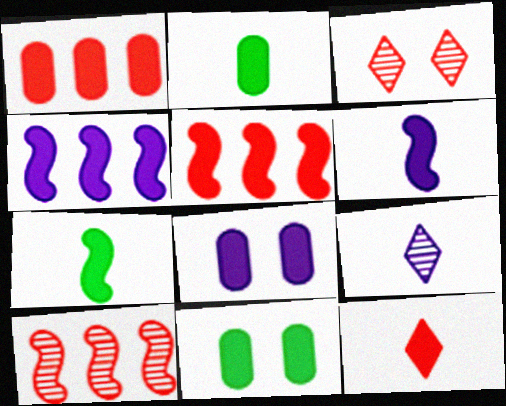[[1, 2, 8], 
[2, 6, 12], 
[4, 11, 12]]